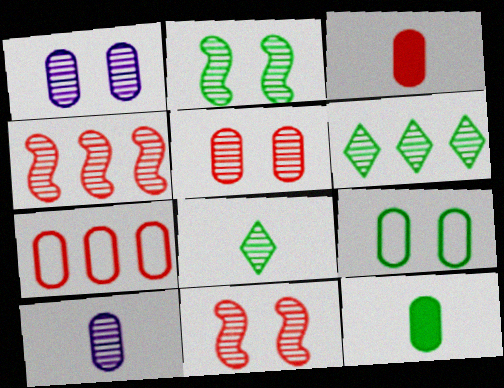[[1, 4, 8], 
[1, 7, 12], 
[3, 5, 7], 
[6, 10, 11]]